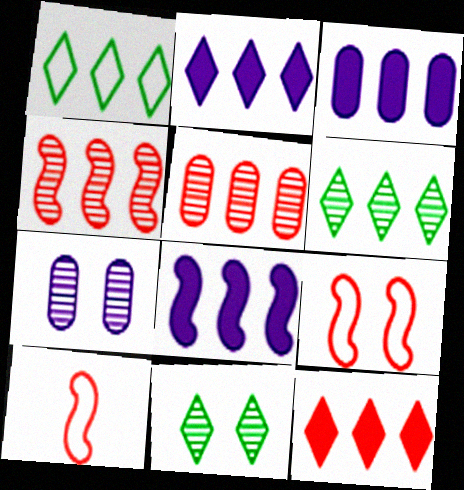[[1, 3, 4], 
[1, 5, 8], 
[2, 3, 8], 
[3, 10, 11]]